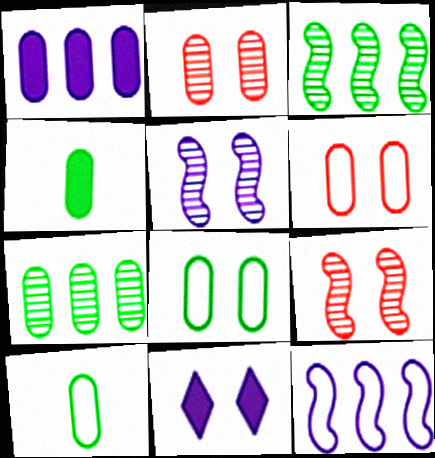[[1, 2, 10], 
[4, 7, 8], 
[8, 9, 11]]